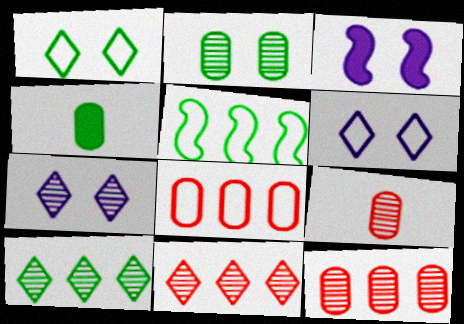[]